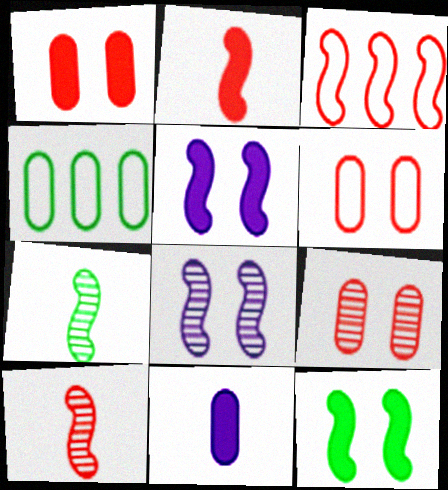[[1, 6, 9], 
[3, 5, 7], 
[4, 9, 11]]